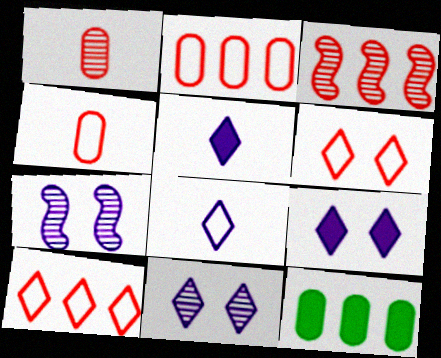[]